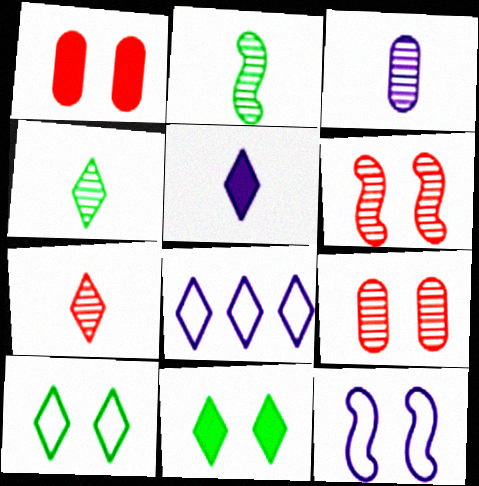[[1, 2, 8], 
[2, 3, 7], 
[7, 8, 11], 
[9, 11, 12]]